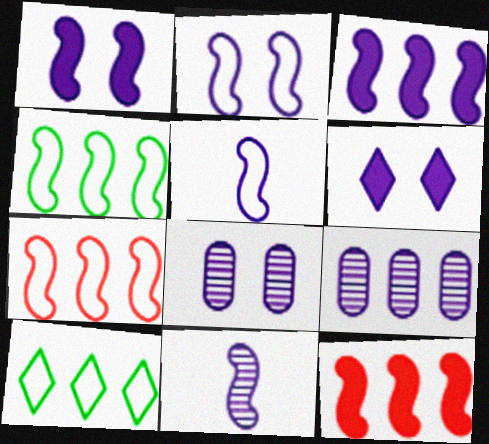[[2, 3, 11], 
[2, 6, 8], 
[5, 6, 9], 
[9, 10, 12]]